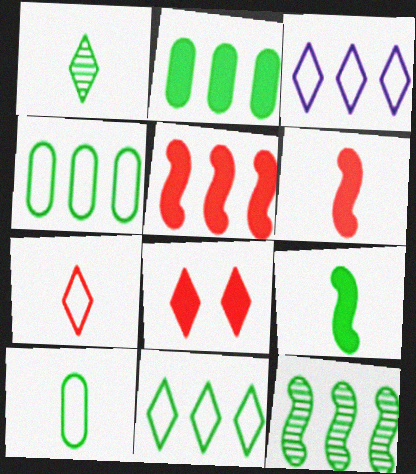[[1, 3, 8], 
[1, 9, 10], 
[2, 11, 12]]